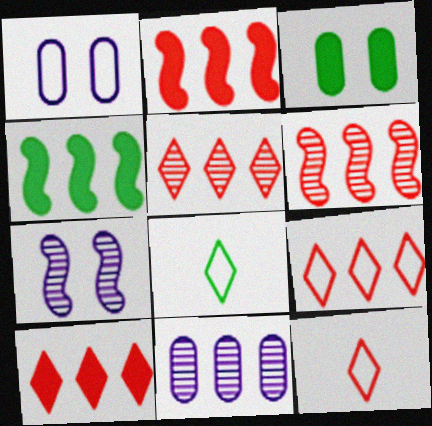[[4, 9, 11], 
[5, 9, 10]]